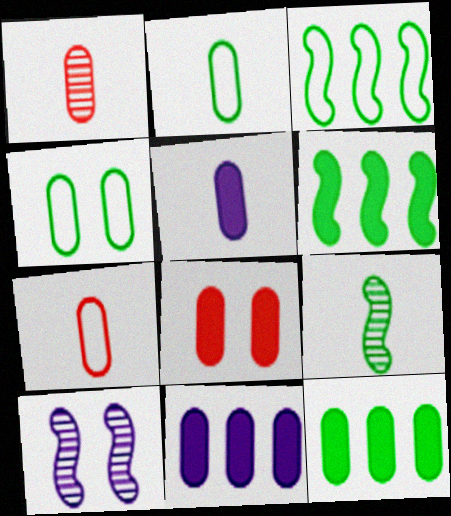[[1, 2, 5], 
[1, 4, 11], 
[5, 8, 12]]